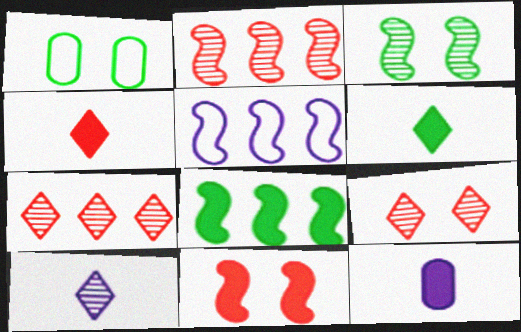[[2, 5, 8]]